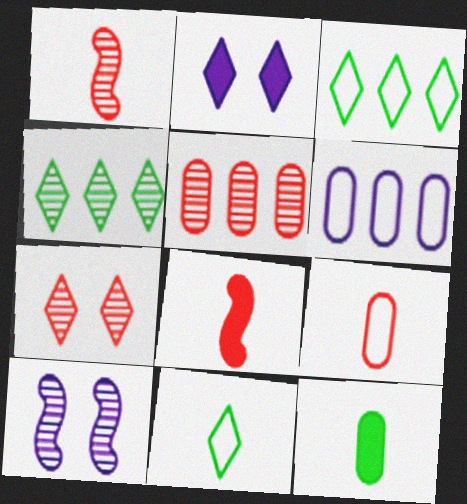[[1, 5, 7]]